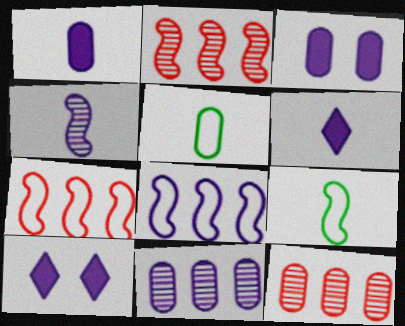[[2, 5, 10], 
[3, 5, 12], 
[9, 10, 12]]